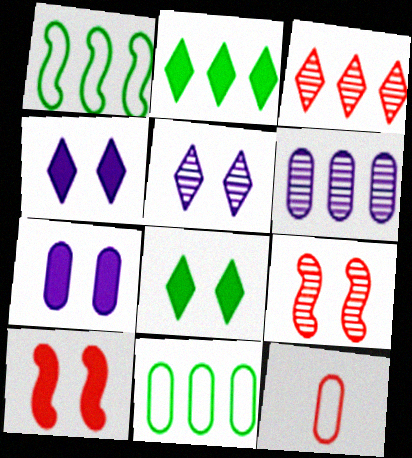[[3, 10, 12], 
[7, 8, 10]]